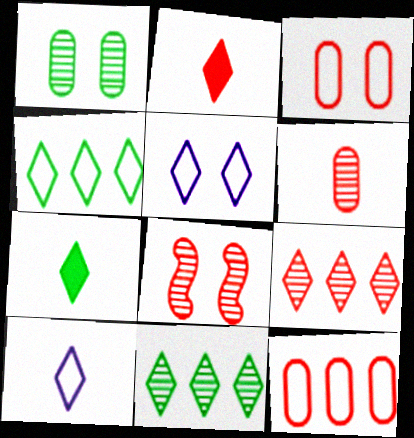[[2, 5, 11], 
[2, 8, 12], 
[5, 7, 9], 
[6, 8, 9]]